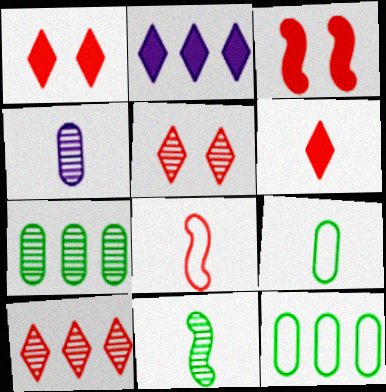[]